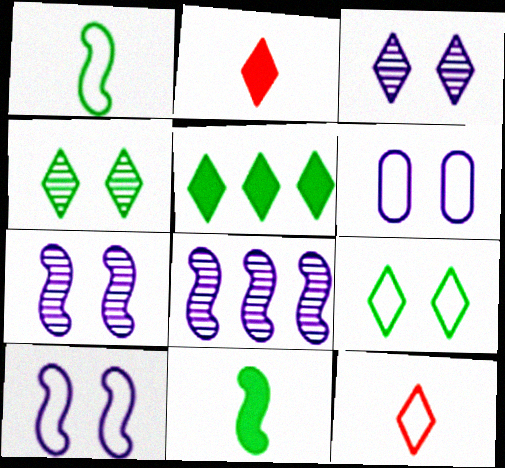[[3, 5, 12]]